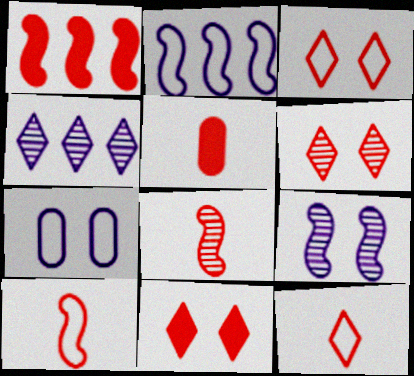[[1, 5, 11], 
[3, 6, 11], 
[5, 8, 12]]